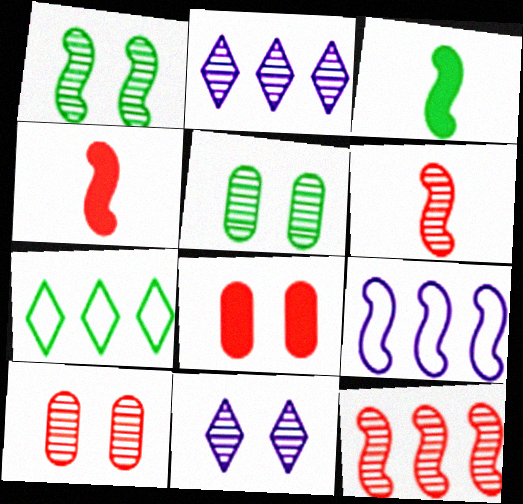[[1, 4, 9], 
[1, 10, 11], 
[2, 5, 6], 
[3, 5, 7]]